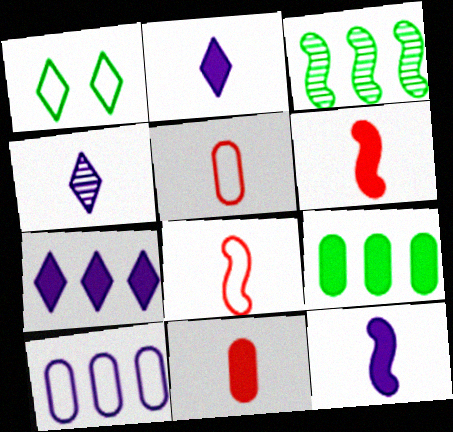[[1, 8, 10]]